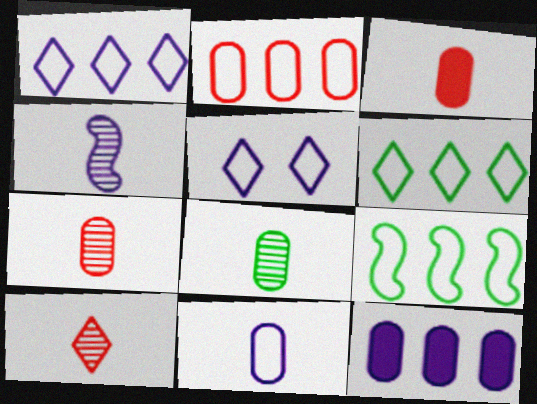[[1, 2, 9], 
[3, 8, 11], 
[4, 5, 12], 
[4, 8, 10]]